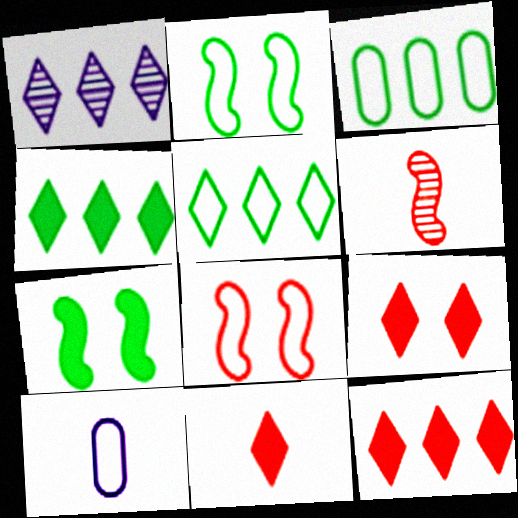[[1, 5, 12], 
[5, 8, 10], 
[9, 11, 12]]